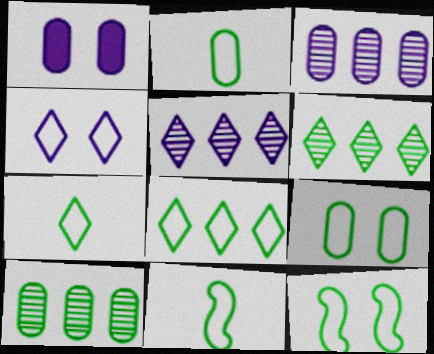[[2, 7, 11], 
[2, 8, 12], 
[8, 9, 11]]